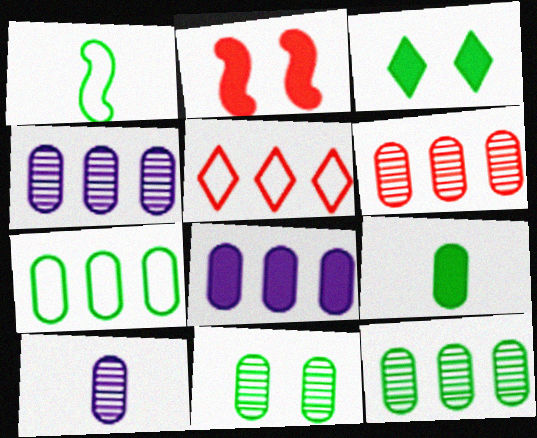[[1, 3, 12], 
[4, 6, 12], 
[6, 7, 8], 
[6, 10, 11], 
[7, 9, 11]]